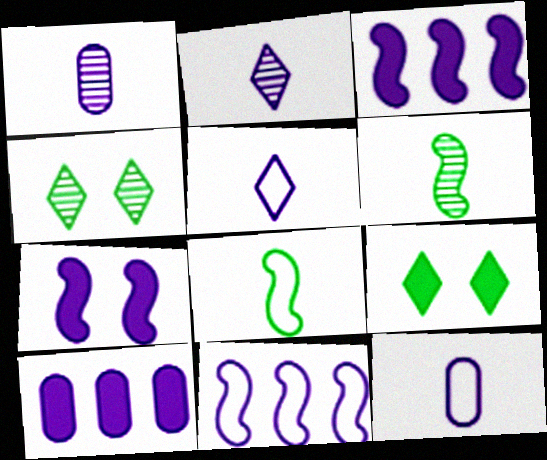[]